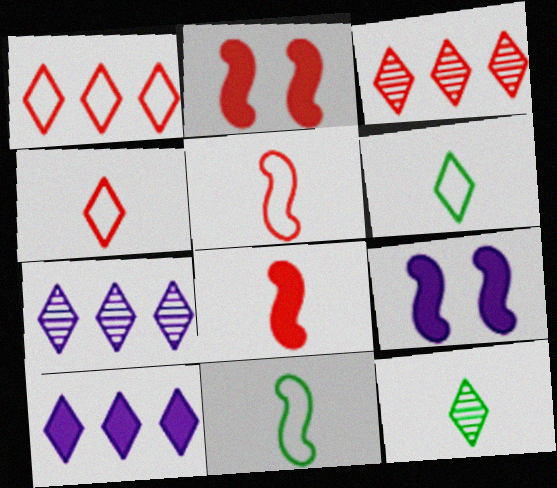[]